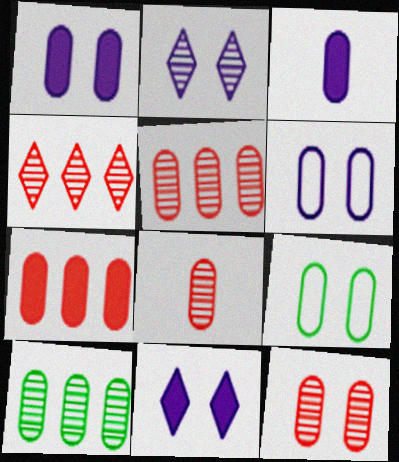[[1, 9, 12], 
[3, 5, 9], 
[5, 8, 12]]